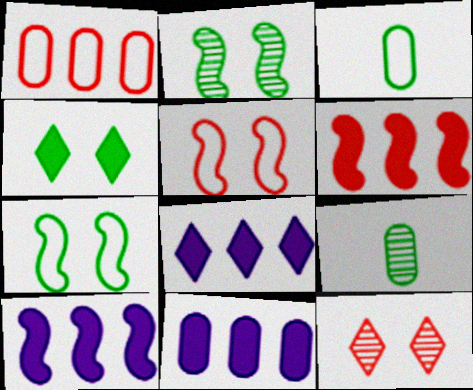[[3, 10, 12], 
[5, 8, 9], 
[8, 10, 11]]